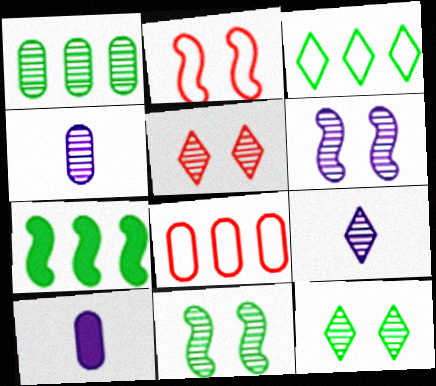[[1, 3, 7]]